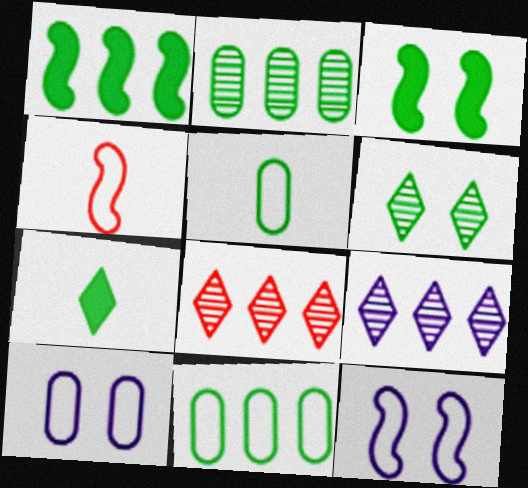[[1, 5, 6]]